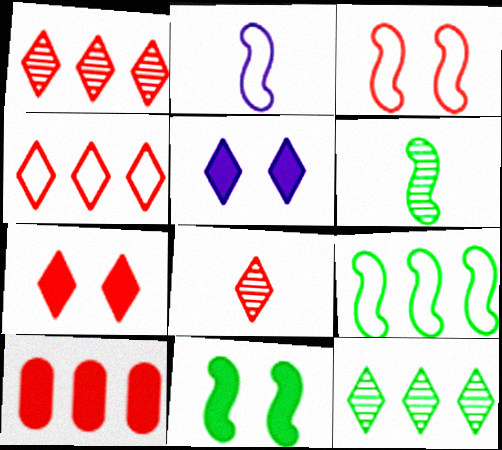[[2, 3, 9], 
[3, 8, 10], 
[4, 7, 8], 
[6, 9, 11]]